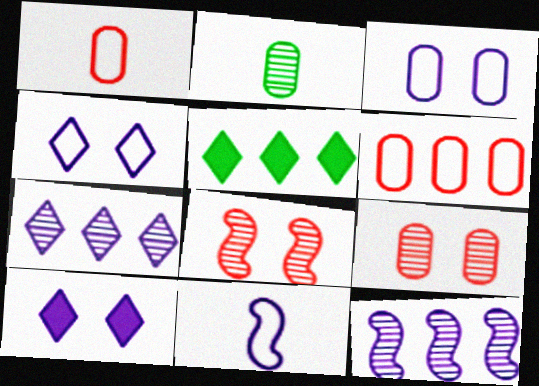[[2, 7, 8], 
[5, 6, 12], 
[5, 9, 11]]